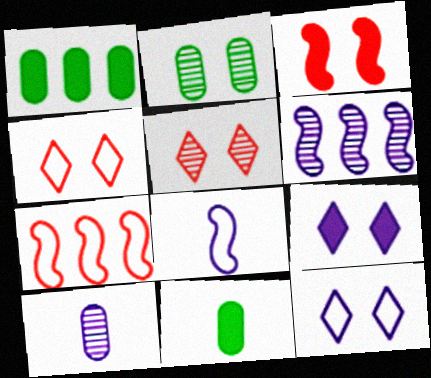[[1, 5, 8], 
[2, 3, 12], 
[4, 6, 11]]